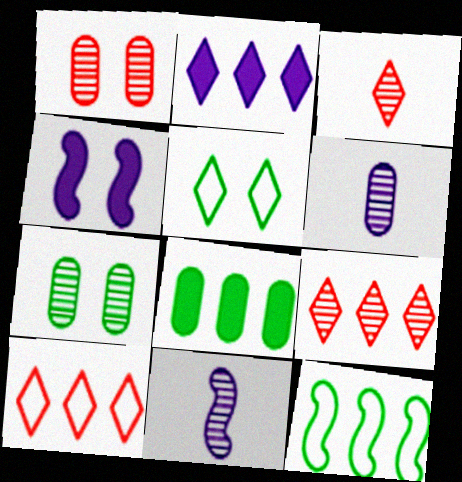[[1, 4, 5], 
[2, 3, 5], 
[7, 9, 11]]